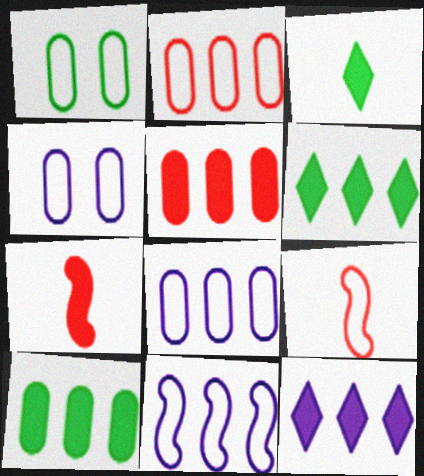[]